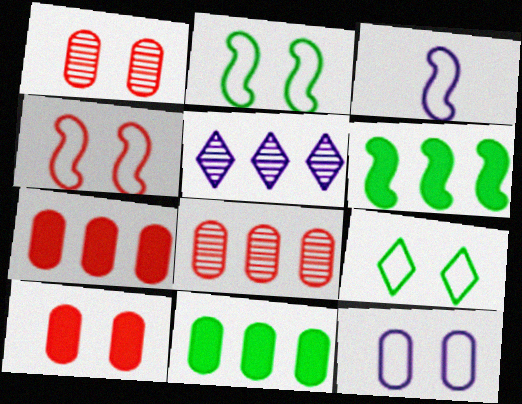[[4, 9, 12]]